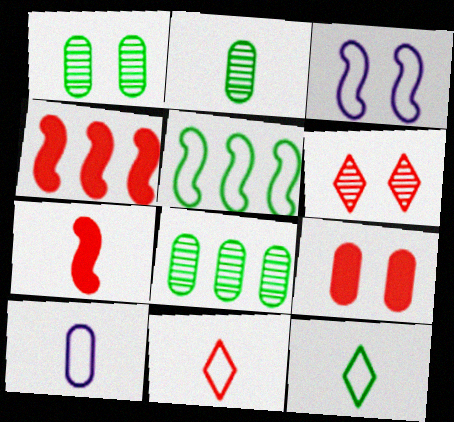[[1, 2, 8], 
[8, 9, 10]]